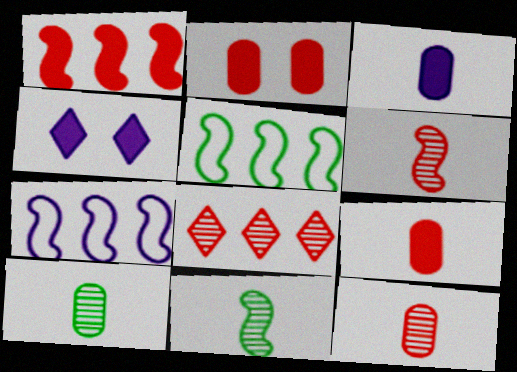[[4, 5, 12]]